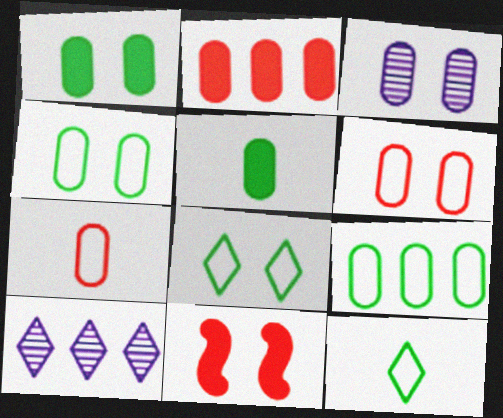[[1, 3, 6], 
[3, 8, 11]]